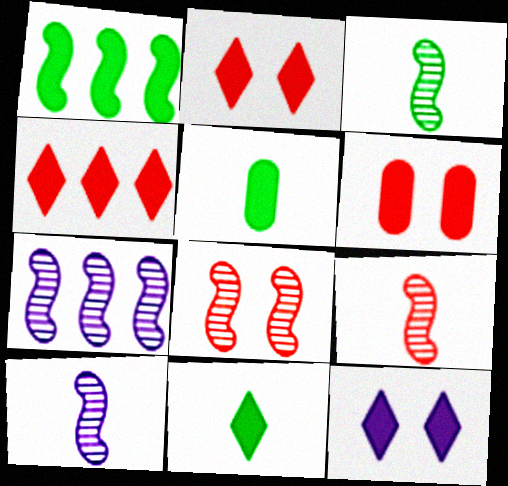[[3, 7, 8], 
[3, 9, 10], 
[4, 11, 12]]